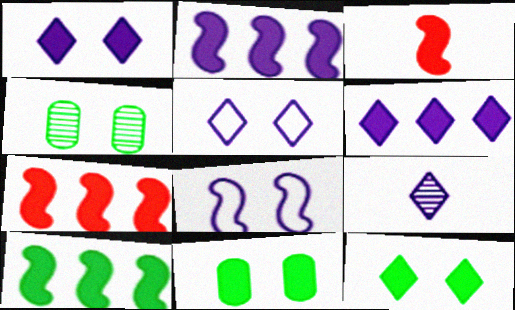[[2, 7, 10], 
[3, 6, 11], 
[5, 6, 9]]